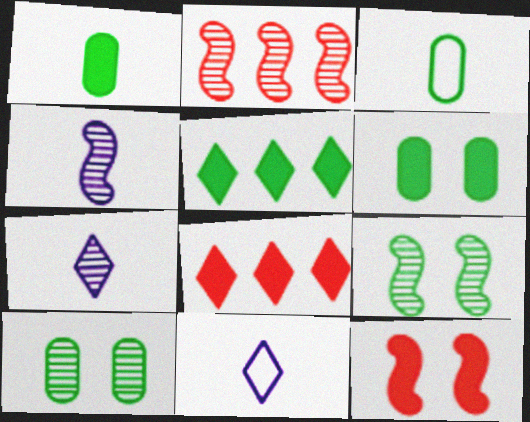[[2, 4, 9], 
[2, 6, 11], 
[2, 7, 10], 
[3, 5, 9]]